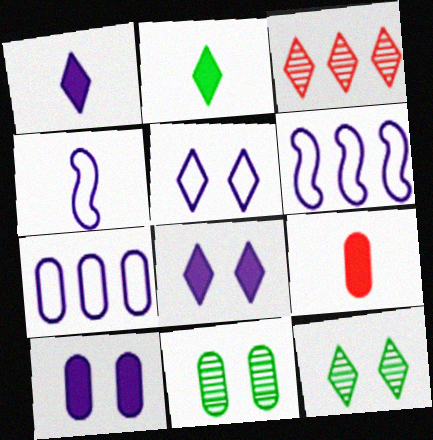[[2, 3, 5], 
[4, 5, 7], 
[6, 9, 12], 
[7, 9, 11]]